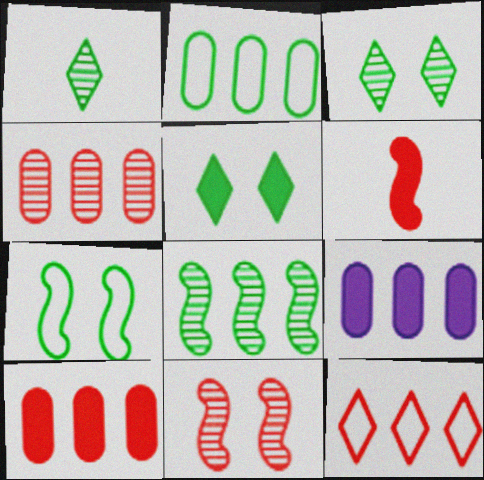[[2, 4, 9], 
[5, 6, 9], 
[8, 9, 12]]